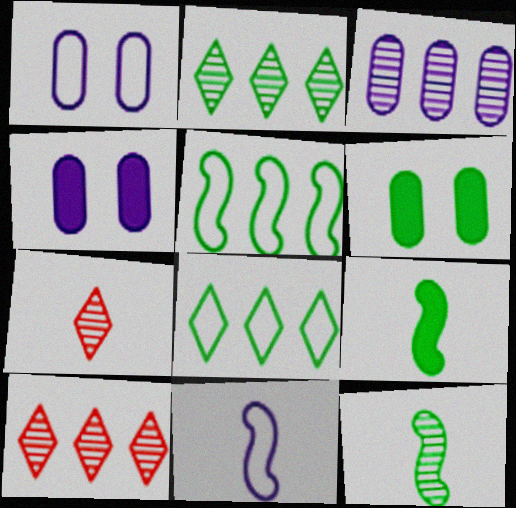[[1, 9, 10], 
[4, 5, 7], 
[6, 8, 12], 
[6, 10, 11]]